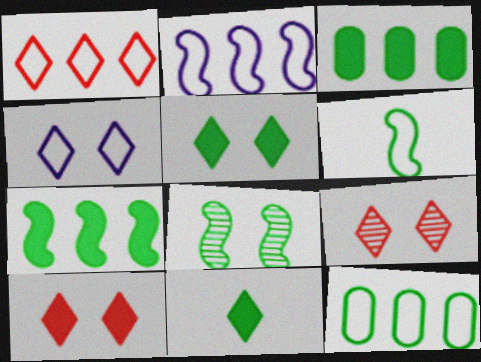[[1, 2, 12], 
[4, 5, 9], 
[6, 7, 8], 
[8, 11, 12]]